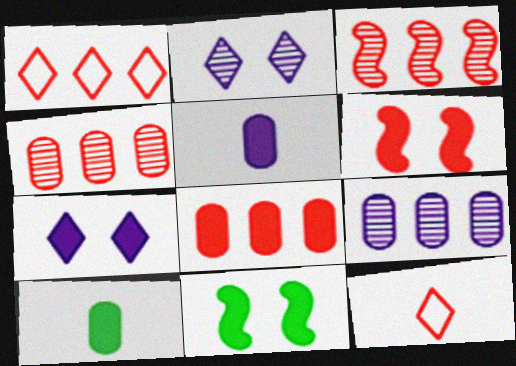[[1, 3, 8], 
[4, 6, 12], 
[9, 11, 12]]